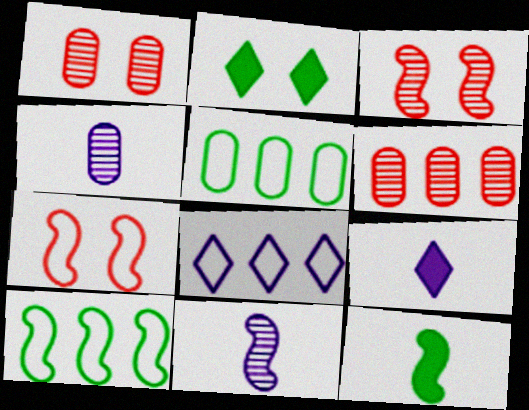[[1, 8, 12], 
[1, 9, 10], 
[3, 5, 9]]